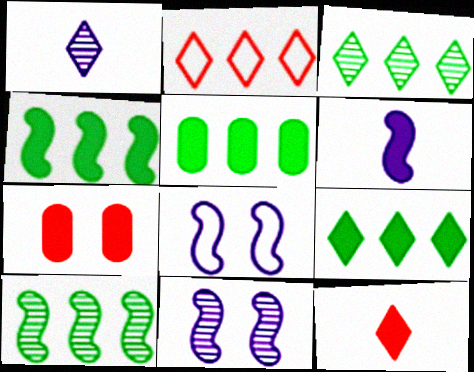[[4, 5, 9], 
[6, 7, 9]]